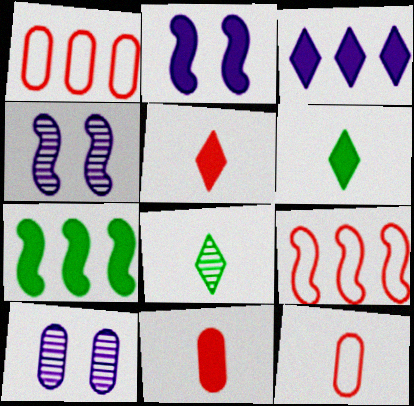[[1, 2, 8], 
[1, 4, 6], 
[6, 9, 10]]